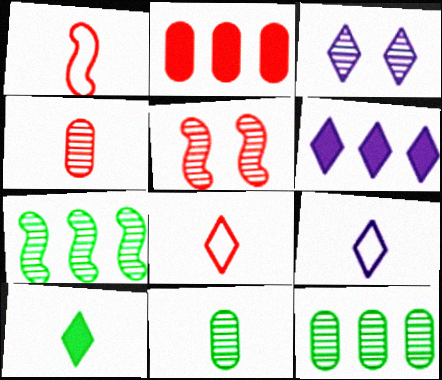[[2, 5, 8], 
[3, 4, 7], 
[3, 6, 9]]